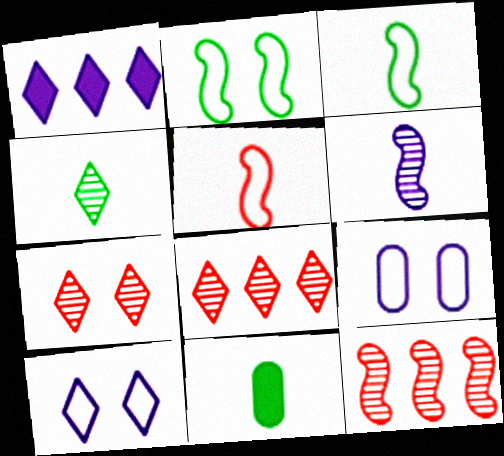[[1, 6, 9], 
[3, 4, 11], 
[10, 11, 12]]